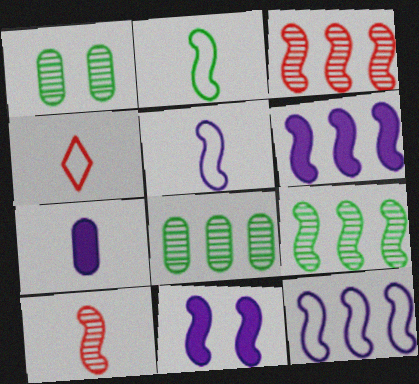[[1, 4, 6], 
[2, 3, 11], 
[4, 8, 11]]